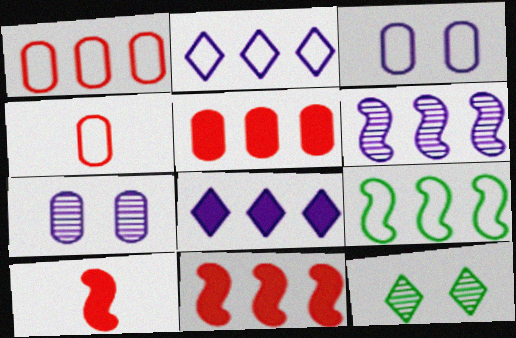[[1, 2, 9], 
[6, 9, 11]]